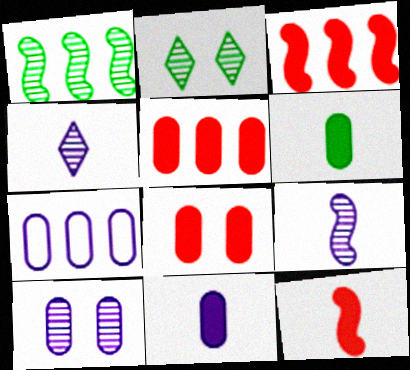[[2, 7, 12], 
[7, 10, 11]]